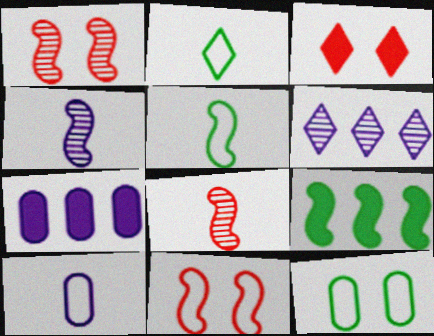[[1, 2, 7], 
[2, 3, 6], 
[4, 9, 11]]